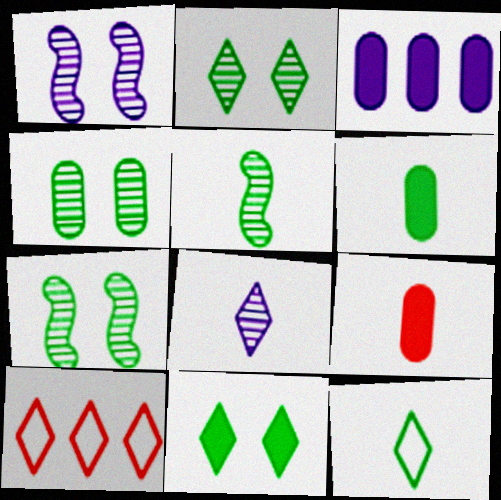[[1, 6, 10], 
[2, 4, 7], 
[5, 6, 12], 
[8, 10, 11]]